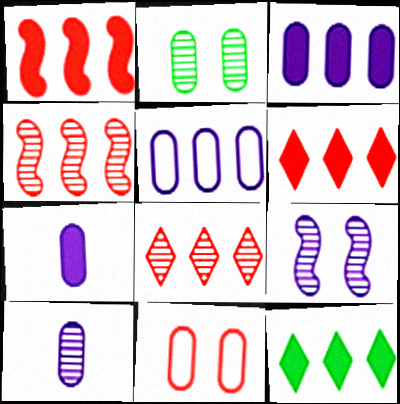[[1, 3, 12], 
[4, 5, 12]]